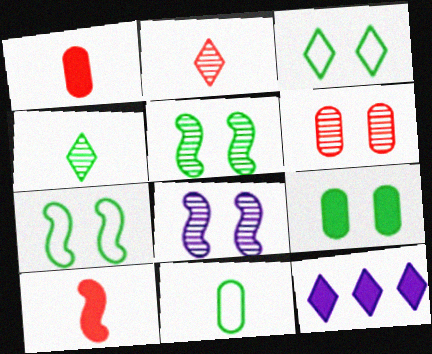[[2, 3, 12], 
[3, 5, 9], 
[9, 10, 12]]